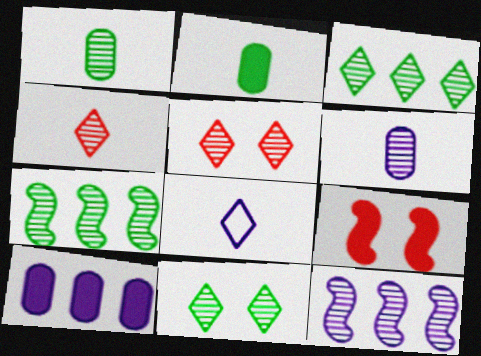[[1, 5, 12], 
[1, 7, 11], 
[5, 6, 7]]